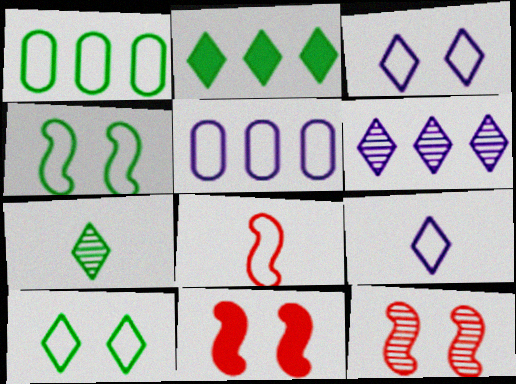[[1, 3, 8], 
[2, 7, 10], 
[5, 7, 11], 
[5, 8, 10]]